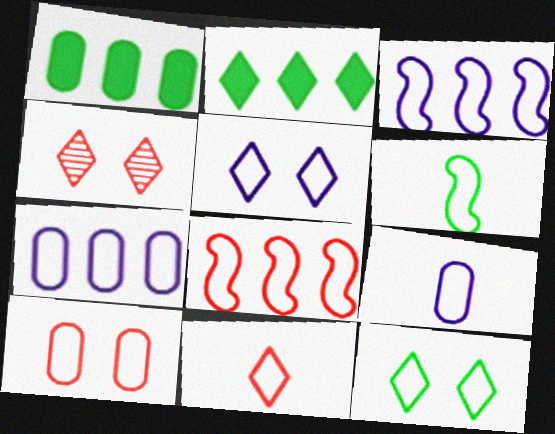[[3, 5, 9], 
[6, 9, 11], 
[8, 9, 12], 
[8, 10, 11]]